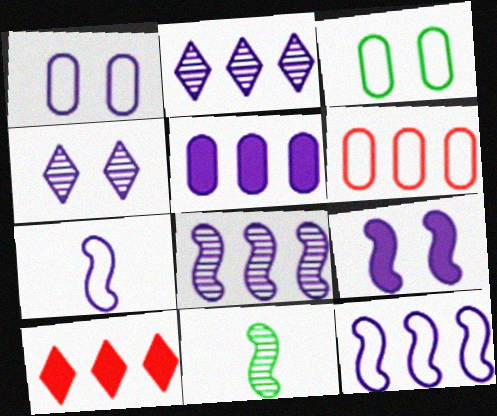[[1, 4, 9], 
[1, 10, 11], 
[2, 5, 12], 
[4, 5, 7], 
[7, 8, 9]]